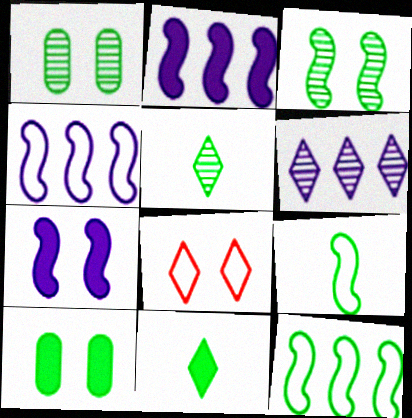[[1, 7, 8], 
[1, 11, 12], 
[5, 10, 12], 
[6, 8, 11]]